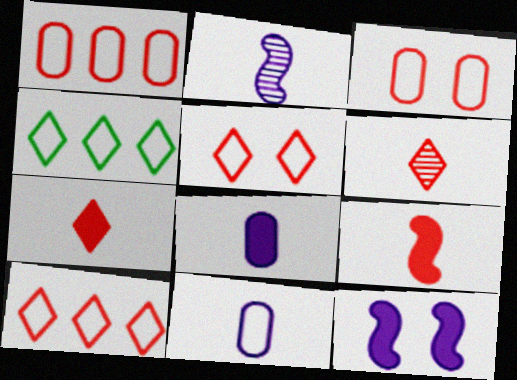[]